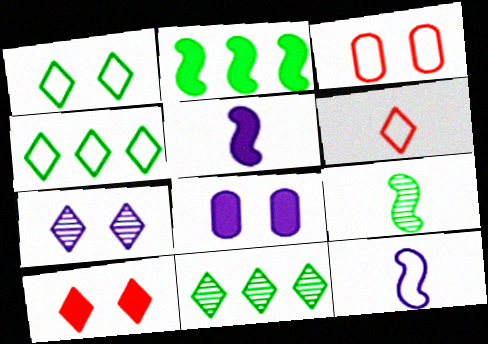[[1, 7, 10], 
[3, 4, 12], 
[3, 5, 11]]